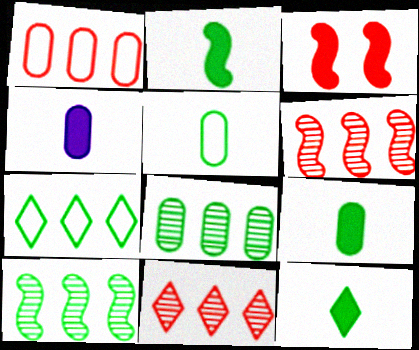[[2, 9, 12]]